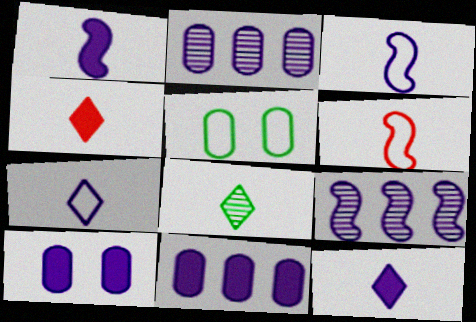[[4, 5, 9], 
[4, 7, 8], 
[7, 9, 10]]